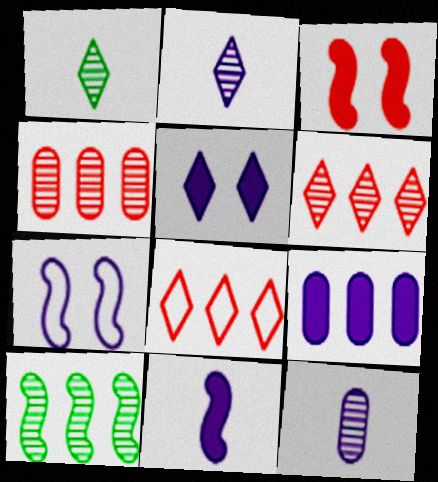[[1, 5, 8], 
[2, 7, 9], 
[5, 9, 11], 
[8, 9, 10]]